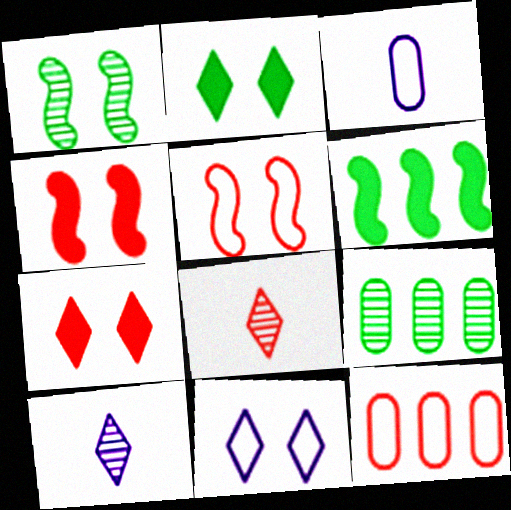[[4, 8, 12]]